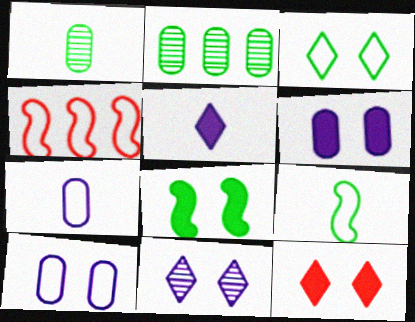[[3, 4, 7], 
[3, 11, 12], 
[6, 8, 12]]